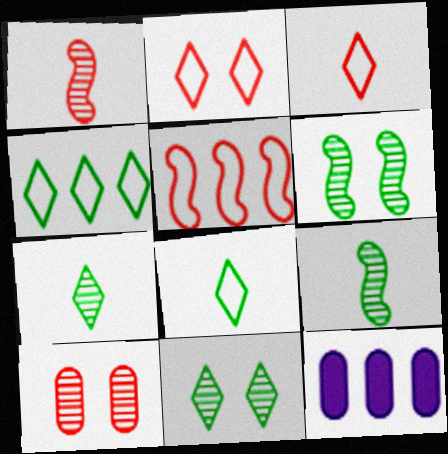[[2, 9, 12], 
[3, 6, 12]]